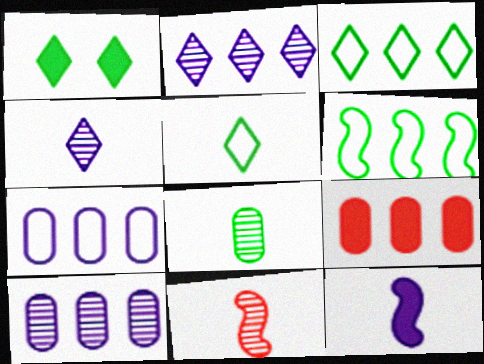[[1, 6, 8], 
[1, 7, 11], 
[1, 9, 12], 
[2, 6, 9], 
[4, 8, 11]]